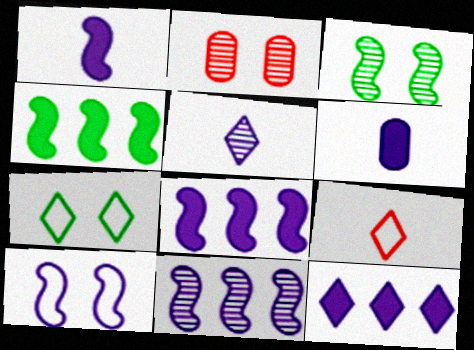[[1, 10, 11]]